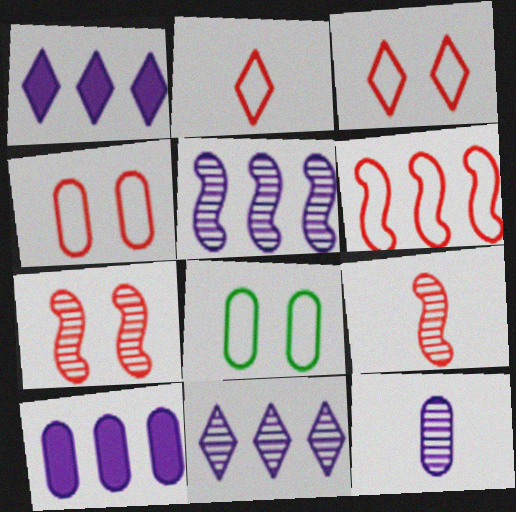[[1, 8, 9], 
[2, 4, 6]]